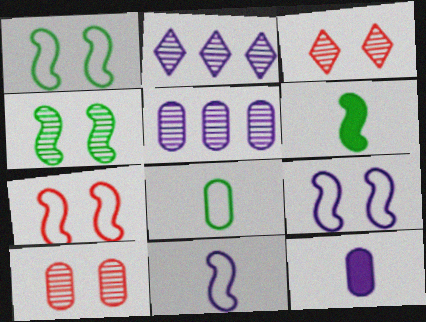[[1, 7, 9], 
[2, 9, 12]]